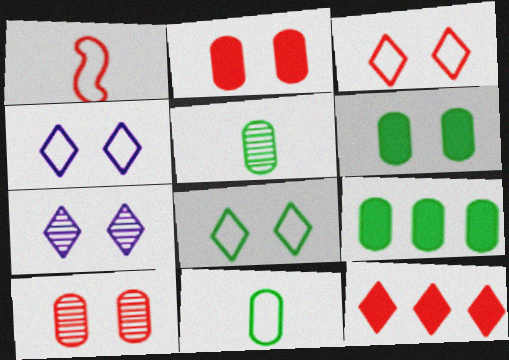[[1, 7, 9], 
[1, 10, 12], 
[3, 4, 8]]